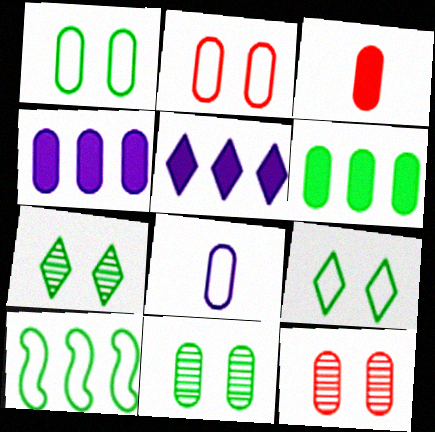[[6, 8, 12]]